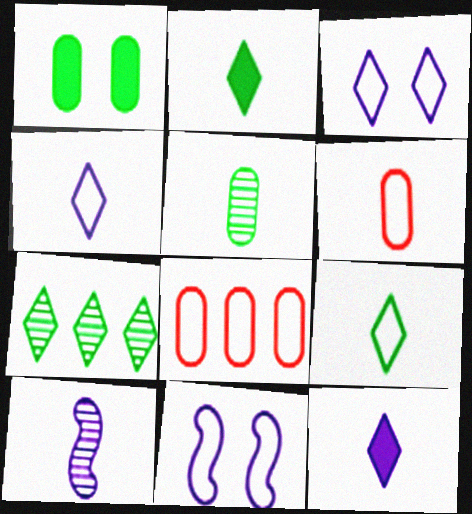[[2, 6, 10], 
[8, 9, 11]]